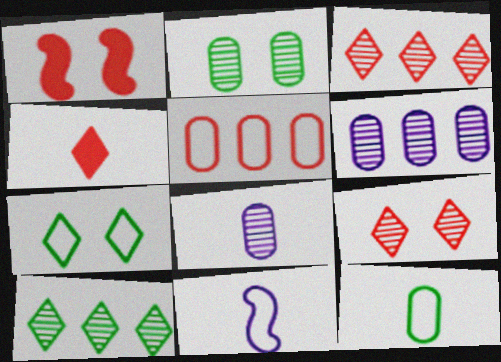[[5, 7, 11]]